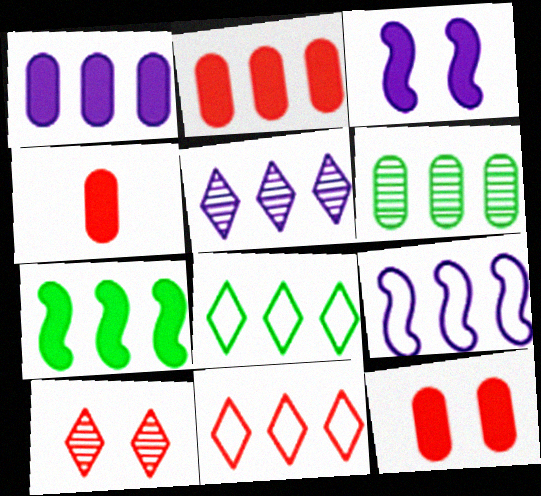[[1, 5, 9], 
[2, 4, 12], 
[6, 7, 8]]